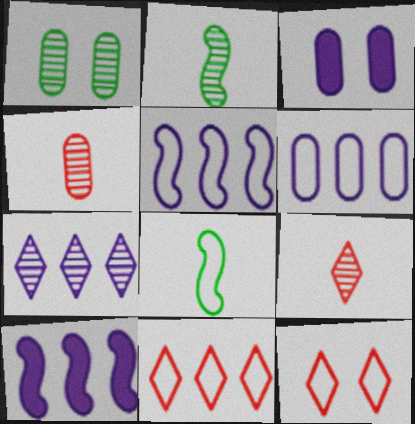[[2, 3, 11], 
[6, 7, 10], 
[6, 8, 12]]